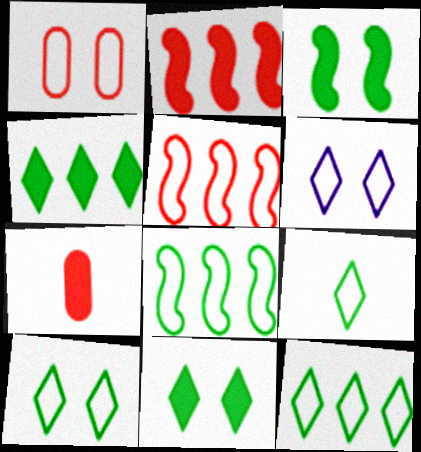[[9, 10, 12]]